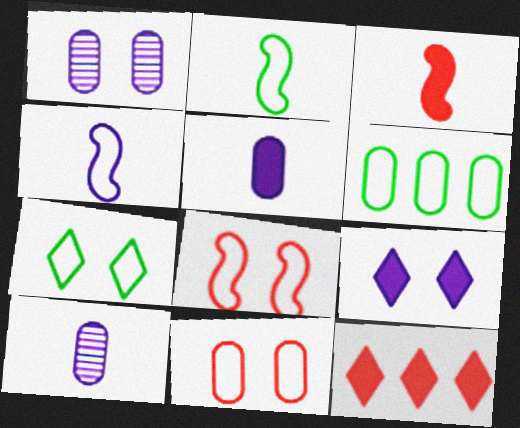[[1, 2, 12], 
[2, 6, 7]]